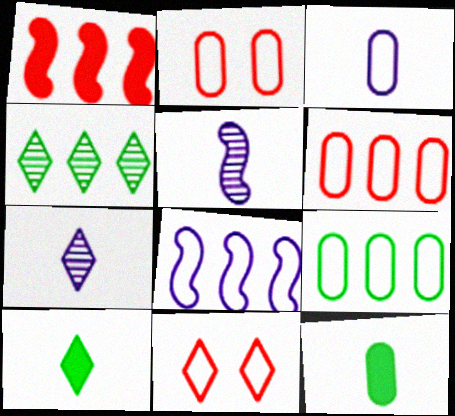[[2, 3, 9]]